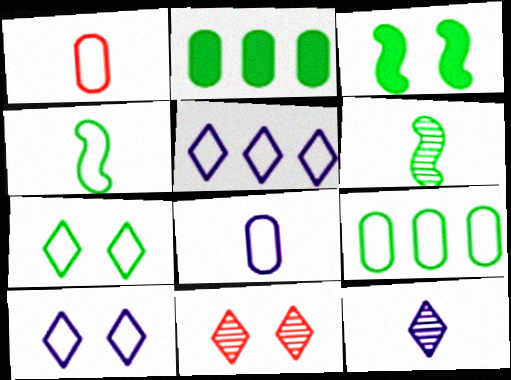[[2, 6, 7], 
[4, 7, 9]]